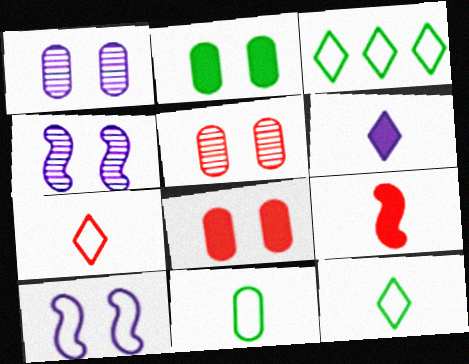[[1, 3, 9]]